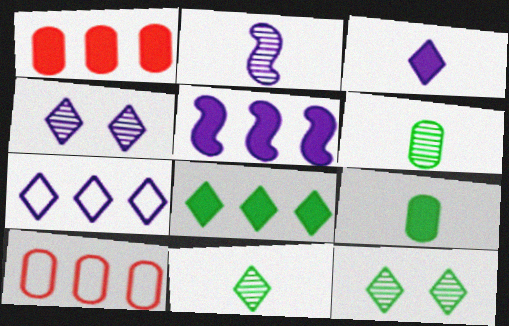[[1, 5, 8], 
[3, 4, 7]]